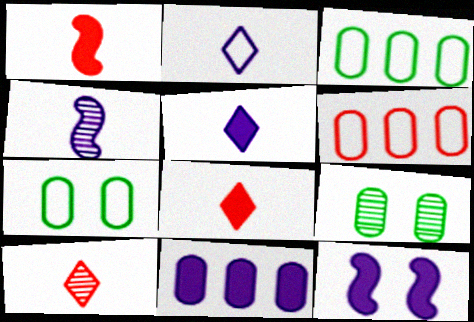[[3, 10, 12], 
[5, 11, 12]]